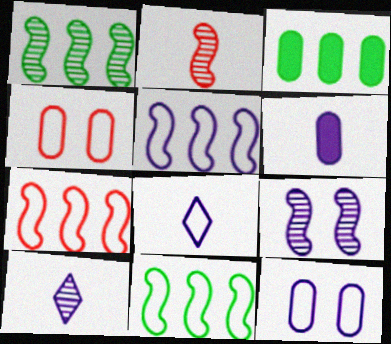[[1, 2, 9], 
[4, 8, 11], 
[5, 7, 11], 
[5, 8, 12]]